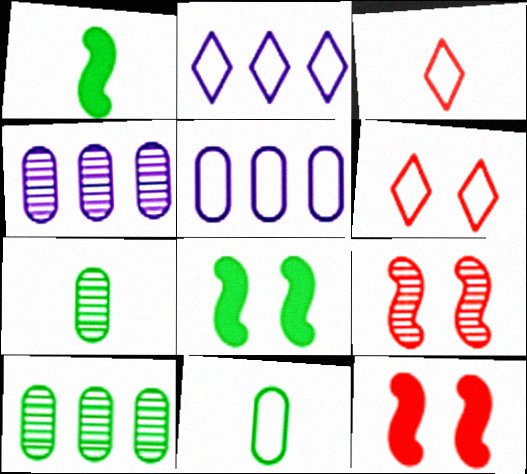[[1, 4, 6], 
[2, 7, 12], 
[3, 4, 8]]